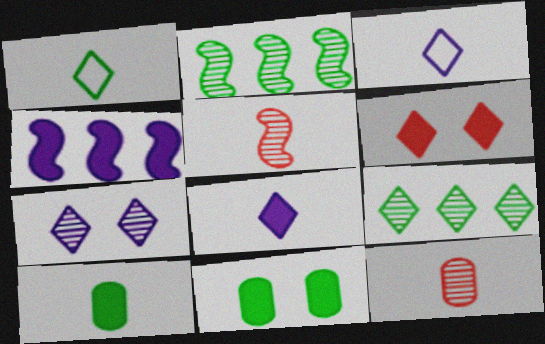[[1, 2, 11], 
[2, 7, 12], 
[3, 5, 10], 
[3, 6, 9], 
[4, 6, 10]]